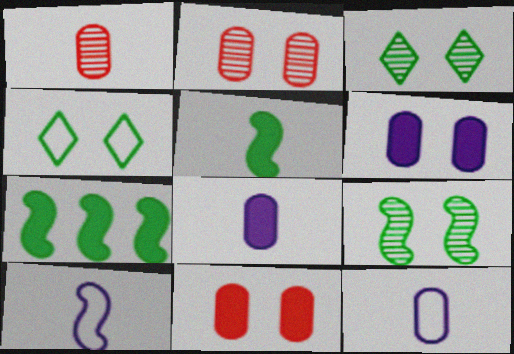[]